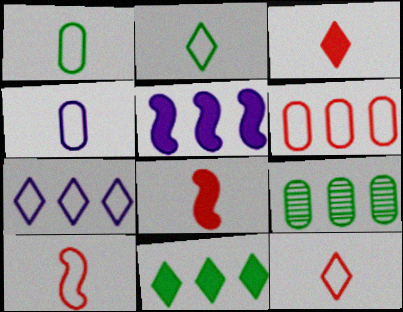[[2, 4, 10]]